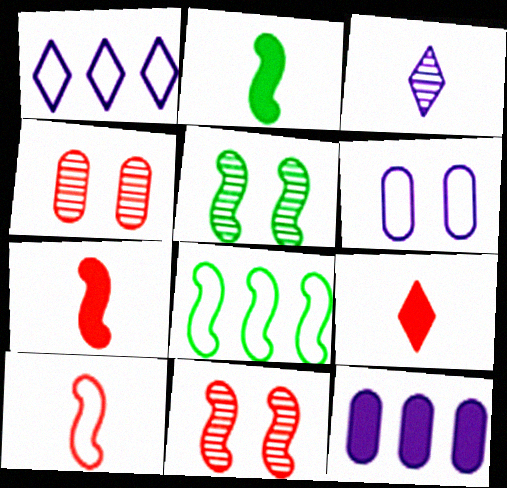[[1, 2, 4], 
[2, 5, 8]]